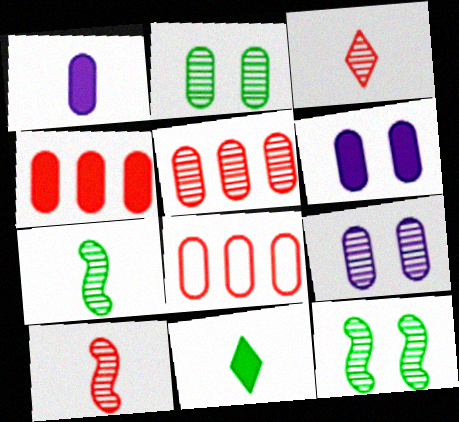[[1, 2, 8], 
[4, 5, 8]]